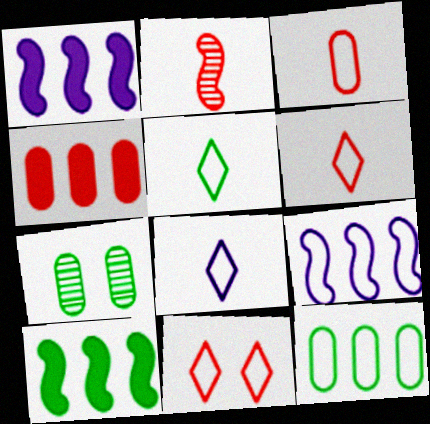[[1, 6, 7], 
[2, 4, 11], 
[5, 6, 8], 
[5, 7, 10]]